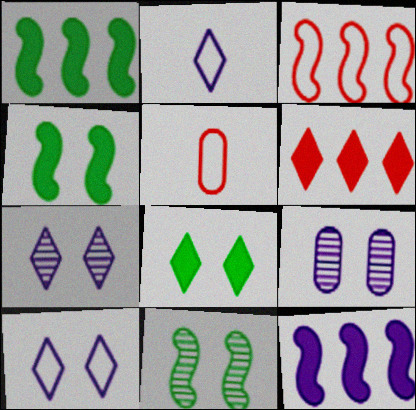[[1, 5, 7], 
[2, 9, 12]]